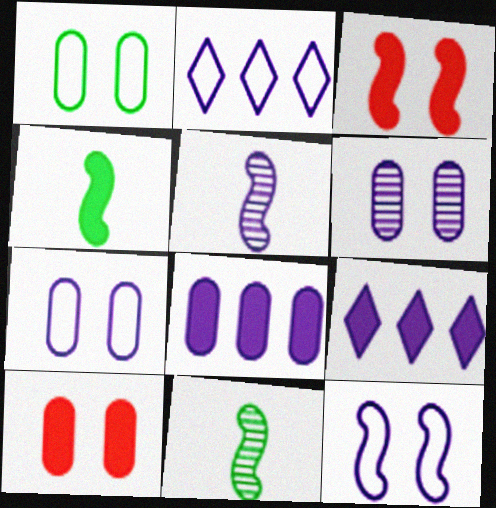[[1, 6, 10], 
[2, 10, 11], 
[4, 9, 10], 
[5, 7, 9]]